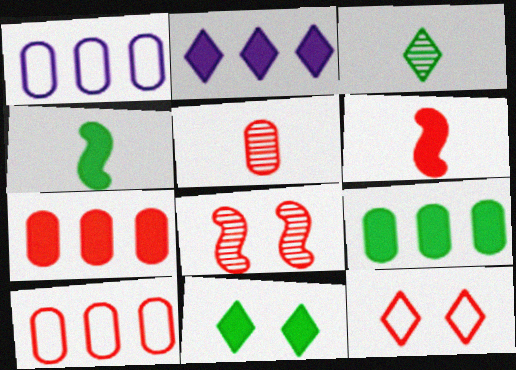[[2, 3, 12], 
[4, 9, 11]]